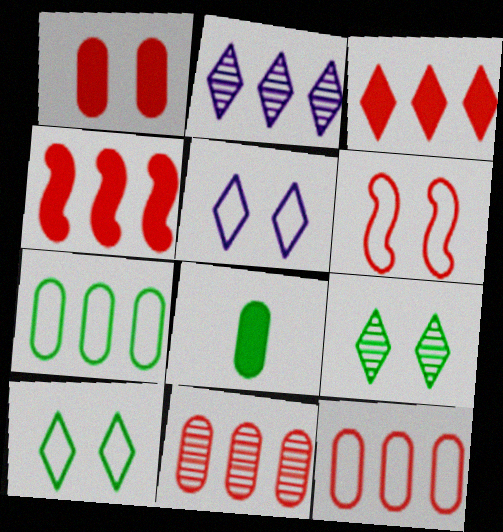[[2, 4, 7], 
[2, 6, 8]]